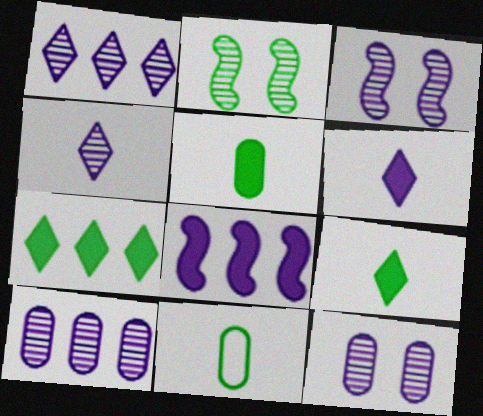[[2, 7, 11], 
[3, 4, 10]]